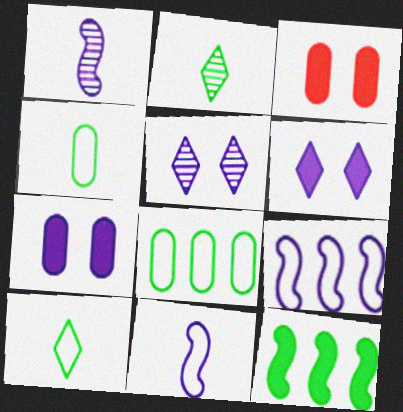[[2, 3, 9]]